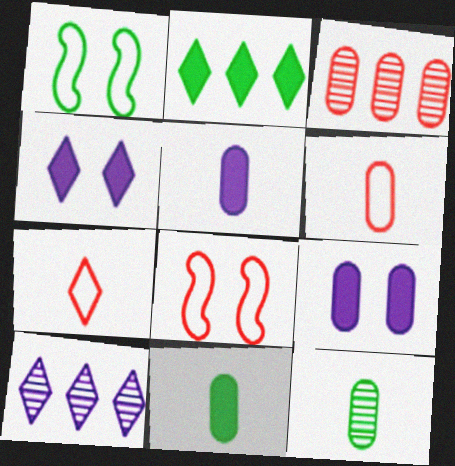[[1, 2, 12], 
[5, 6, 12], 
[8, 10, 11]]